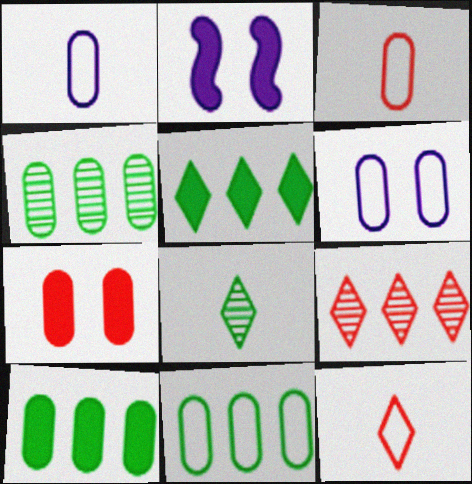[[1, 4, 7], 
[2, 4, 12], 
[3, 6, 11], 
[4, 10, 11]]